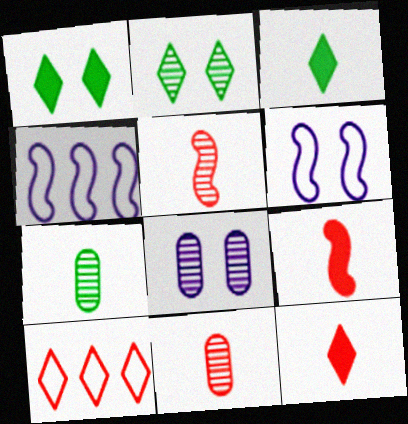[[1, 4, 11]]